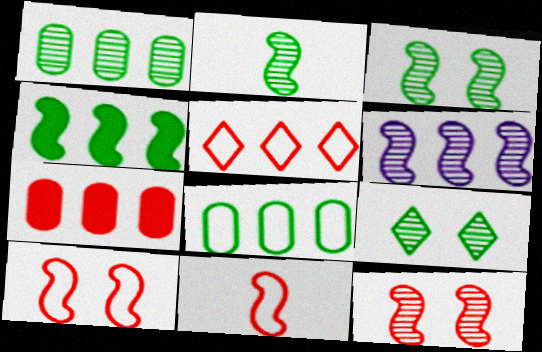[[1, 2, 9], 
[2, 6, 12]]